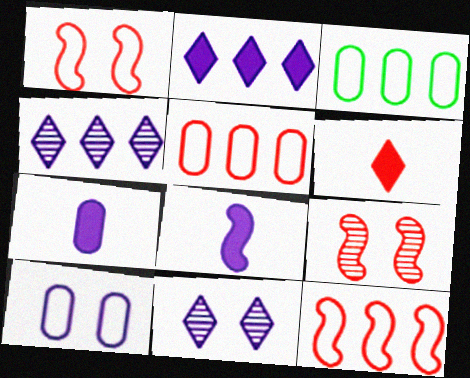[[4, 8, 10], 
[5, 6, 9]]